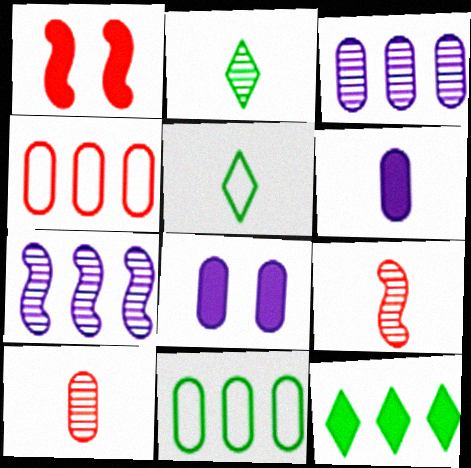[[1, 3, 5], 
[1, 6, 12], 
[4, 7, 12], 
[5, 6, 9], 
[8, 10, 11]]